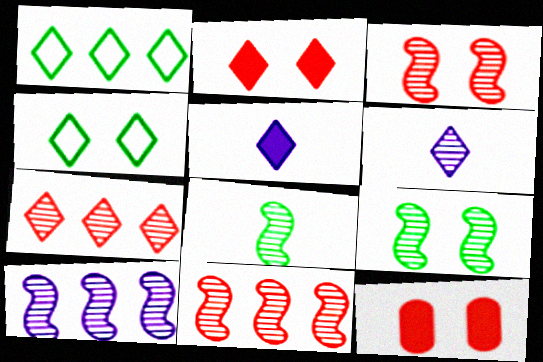[[1, 2, 6], 
[3, 8, 10], 
[4, 5, 7]]